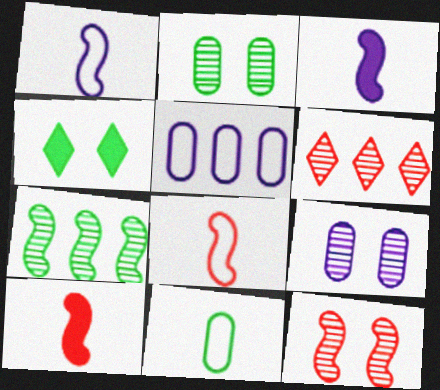[[4, 7, 11]]